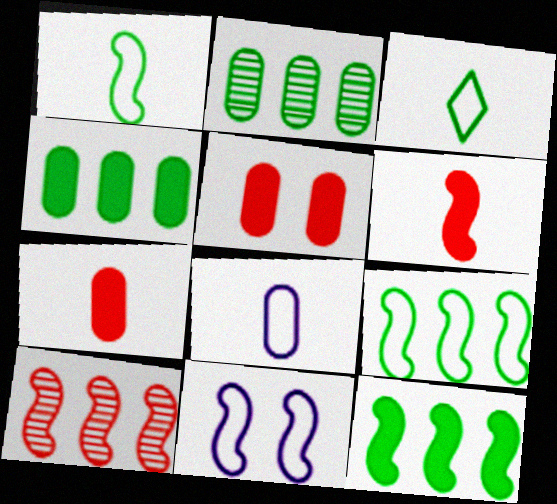[[2, 5, 8]]